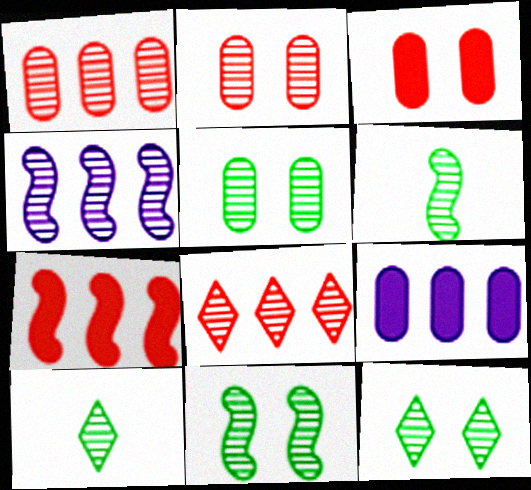[[2, 4, 10], 
[5, 11, 12]]